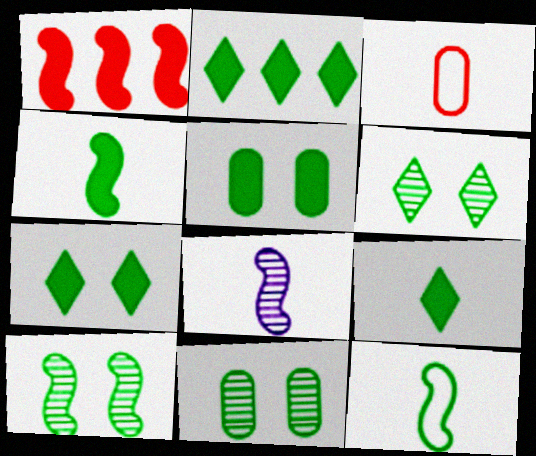[[2, 4, 5], 
[2, 7, 9], 
[2, 11, 12], 
[3, 8, 9], 
[6, 10, 11]]